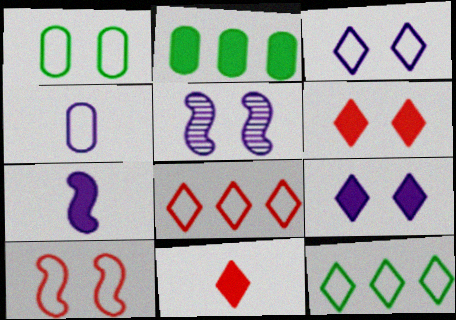[[1, 3, 10], 
[1, 5, 6], 
[2, 6, 7], 
[4, 10, 12]]